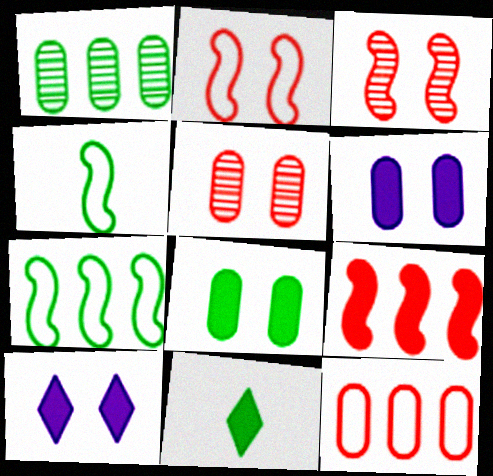[[6, 9, 11]]